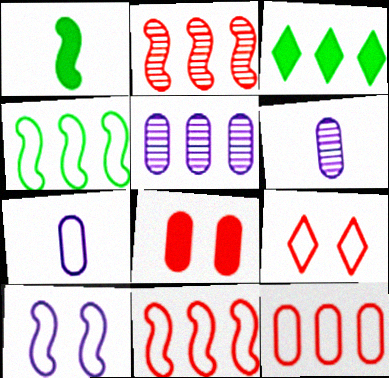[[1, 2, 10], 
[1, 5, 9], 
[3, 5, 11], 
[4, 7, 9]]